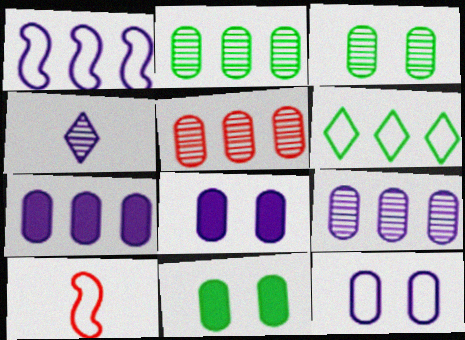[[1, 4, 8], 
[2, 5, 9], 
[6, 10, 12]]